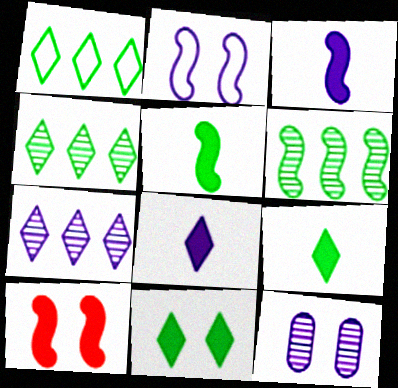[]